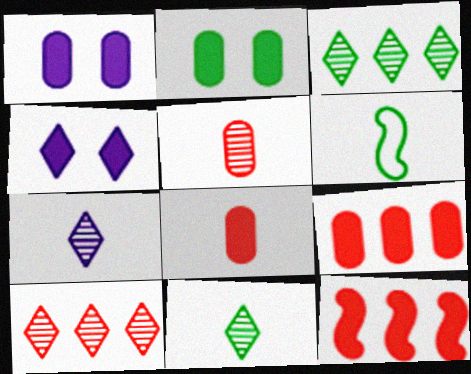[[1, 6, 10], 
[2, 3, 6], 
[6, 7, 8]]